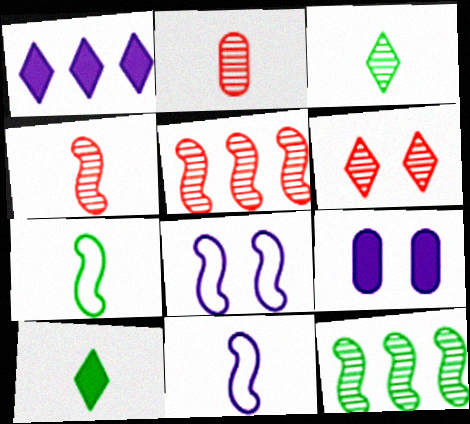[[2, 5, 6], 
[2, 10, 11]]